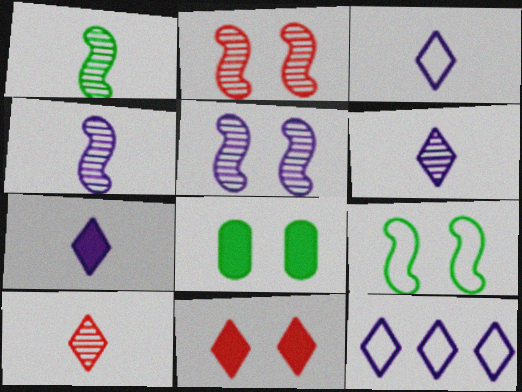[[3, 6, 7]]